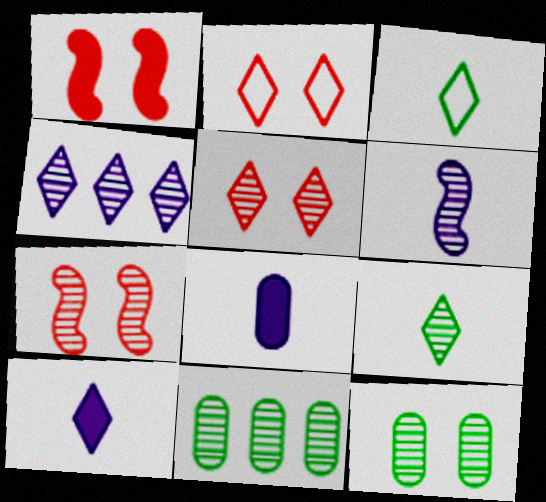[[4, 5, 9], 
[5, 6, 11]]